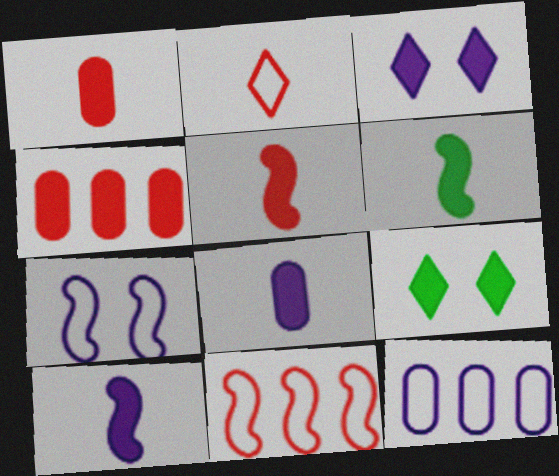[[3, 4, 6], 
[4, 9, 10], 
[5, 6, 10]]